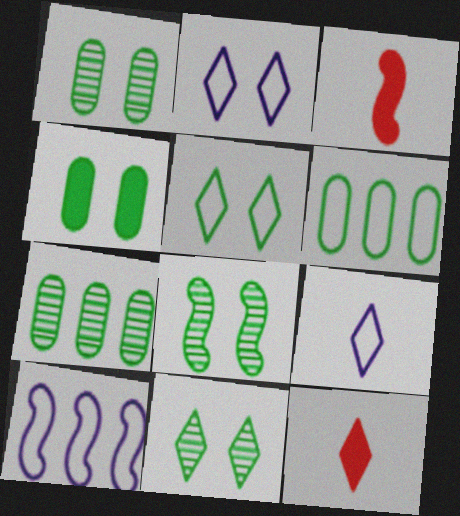[[1, 8, 11], 
[1, 10, 12], 
[2, 3, 7], 
[3, 8, 10], 
[4, 5, 8]]